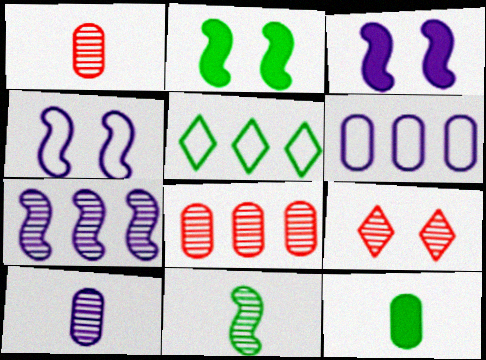[[1, 3, 5]]